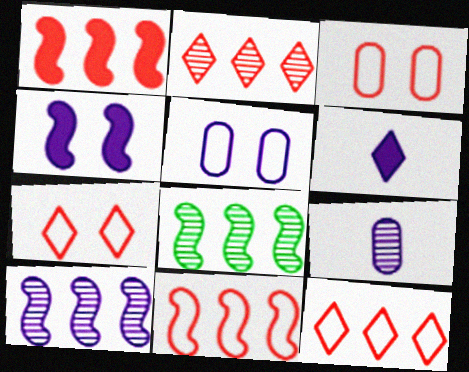[[3, 6, 8], 
[5, 6, 10]]